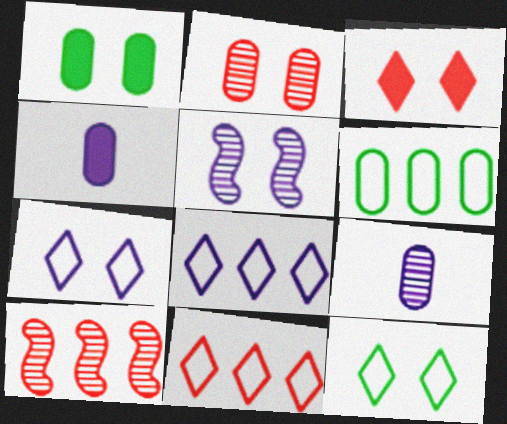[[2, 4, 6], 
[4, 5, 8], 
[4, 10, 12]]